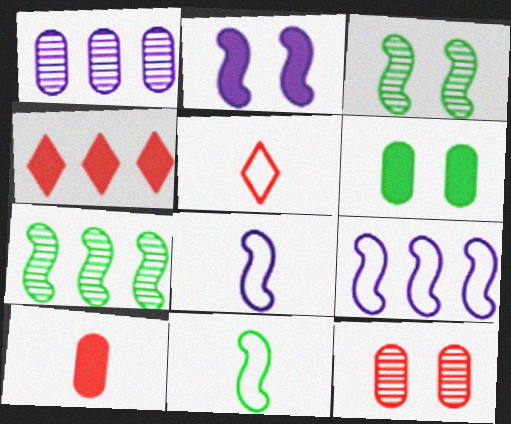[]